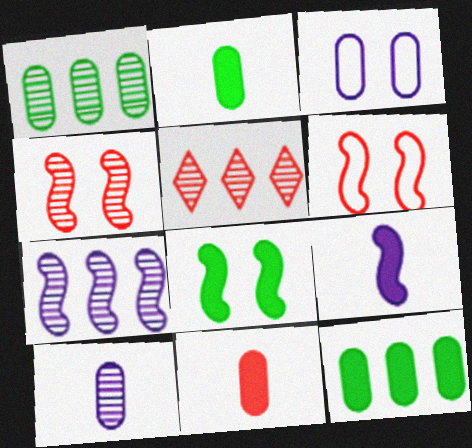[[1, 3, 11], 
[1, 5, 7], 
[5, 6, 11]]